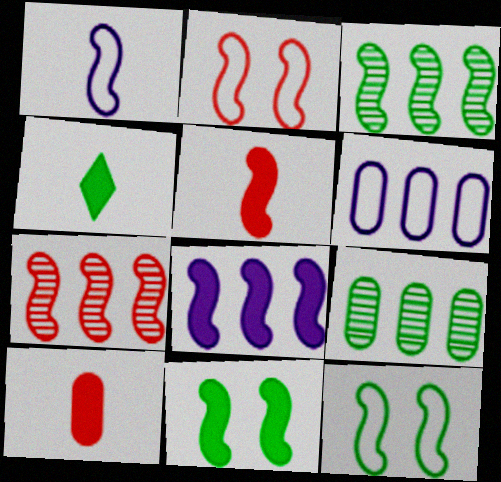[[1, 7, 11], 
[2, 5, 7], 
[4, 9, 12], 
[5, 8, 11]]